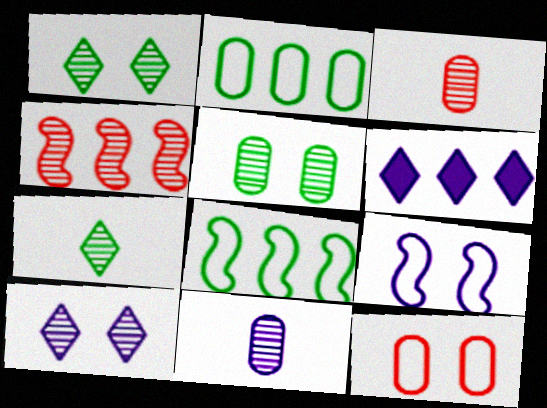[[1, 4, 11], 
[2, 4, 6], 
[6, 9, 11]]